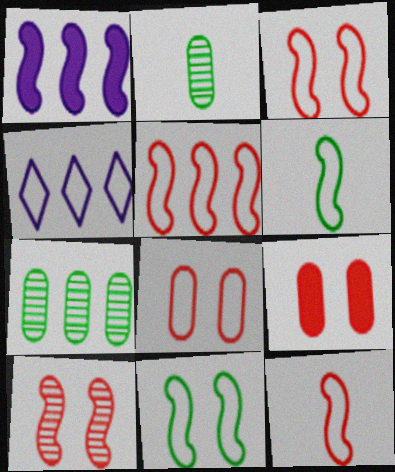[[1, 6, 10], 
[3, 5, 12], 
[4, 6, 8]]